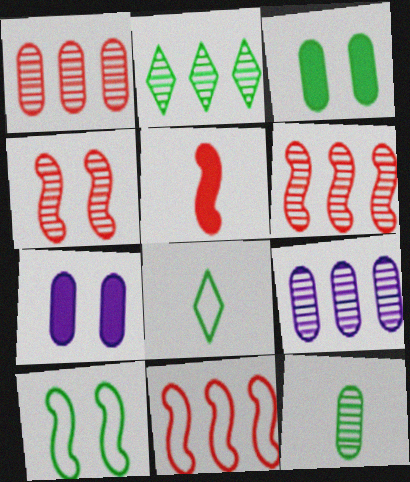[[2, 6, 9], 
[4, 5, 11], 
[6, 7, 8]]